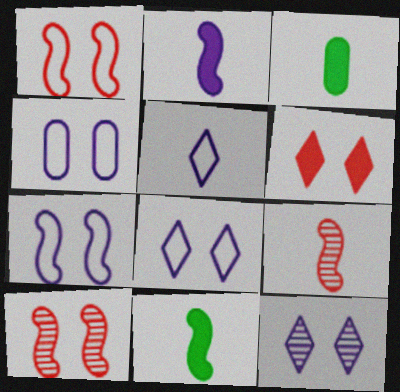[[3, 5, 9], 
[4, 7, 8]]